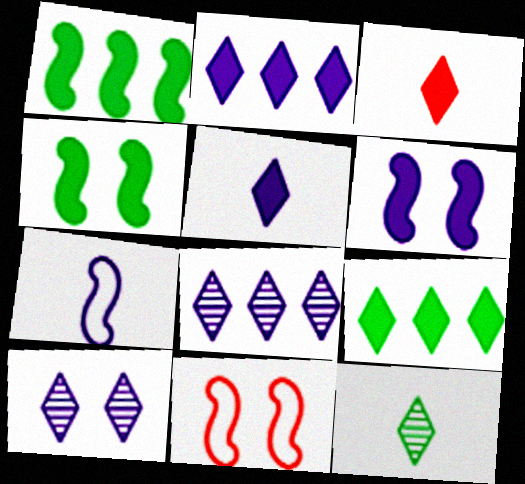[]